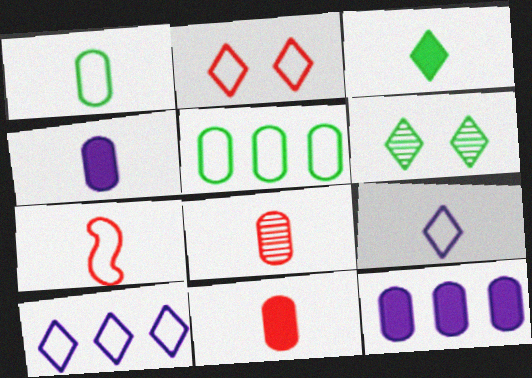[[1, 4, 8], 
[1, 7, 9], 
[6, 7, 12]]